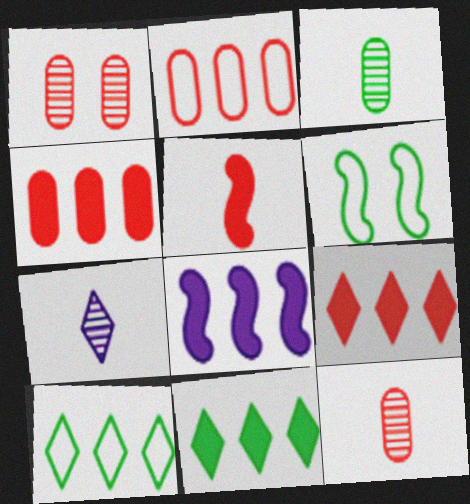[[3, 6, 11], 
[4, 6, 7], 
[4, 8, 11]]